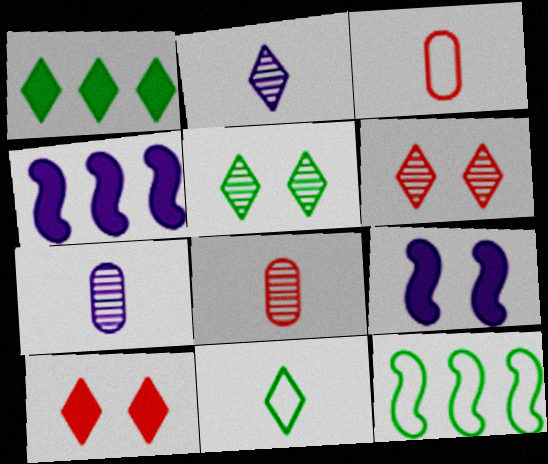[[1, 5, 11], 
[3, 4, 5], 
[7, 10, 12]]